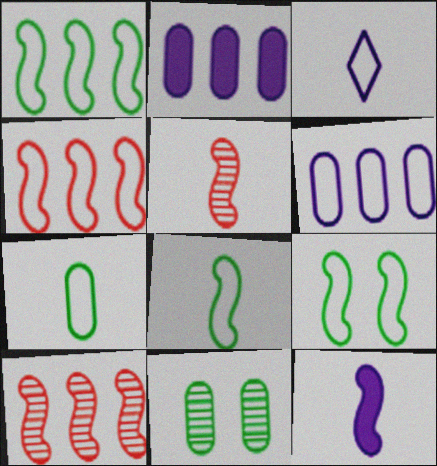[[1, 8, 9], 
[5, 8, 12], 
[9, 10, 12]]